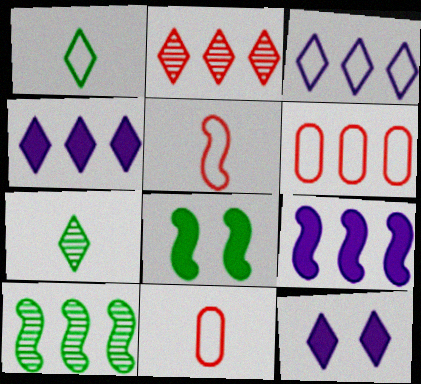[[1, 2, 12], 
[4, 6, 10], 
[10, 11, 12]]